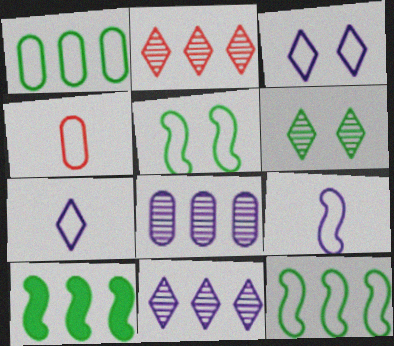[[3, 4, 12]]